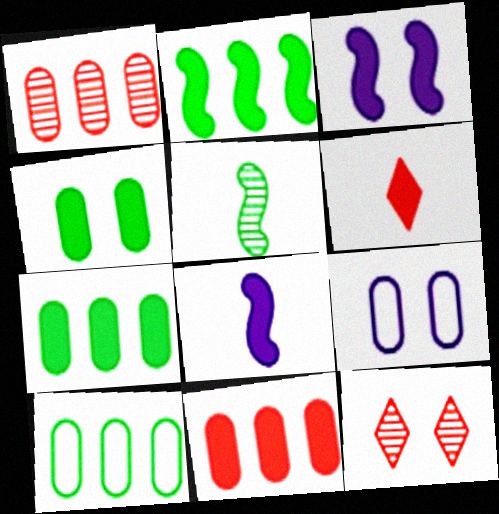[[3, 6, 7], 
[8, 10, 12]]